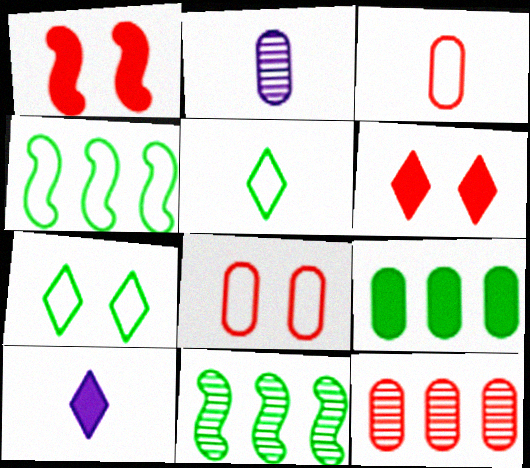[[1, 9, 10], 
[2, 4, 6], 
[2, 8, 9], 
[8, 10, 11]]